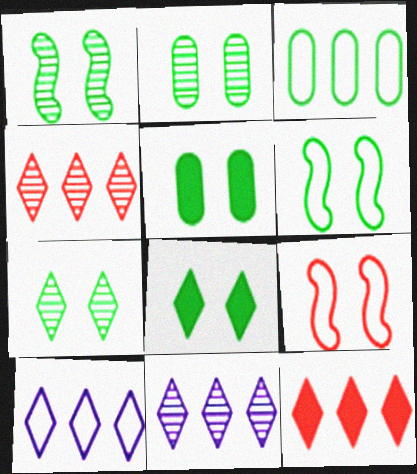[[1, 2, 7], 
[2, 6, 8], 
[5, 6, 7]]